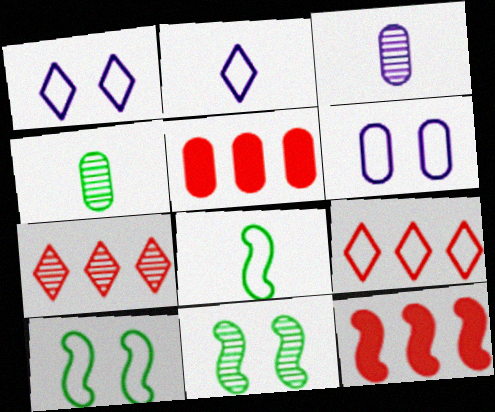[[1, 4, 12], 
[2, 5, 11], 
[3, 7, 11], 
[4, 5, 6], 
[6, 8, 9]]